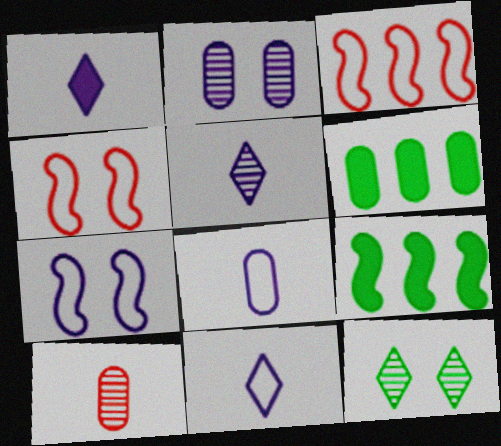[[1, 5, 11], 
[4, 5, 6]]